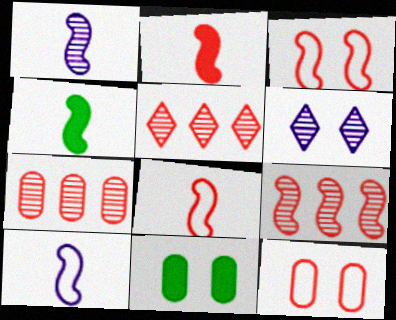[[1, 4, 8], 
[2, 3, 9], 
[2, 5, 12], 
[3, 6, 11], 
[5, 7, 9], 
[5, 10, 11]]